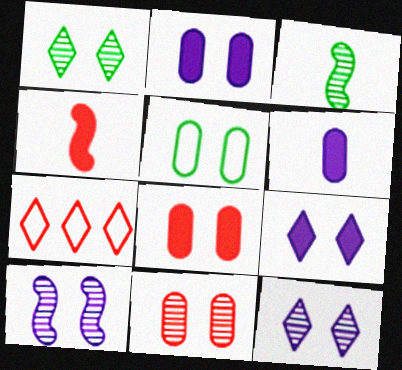[[1, 10, 11], 
[2, 3, 7], 
[2, 5, 11], 
[4, 7, 11]]